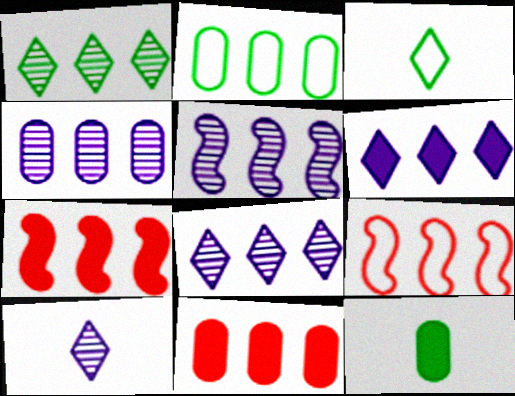[[2, 4, 11], 
[2, 7, 8], 
[4, 5, 8]]